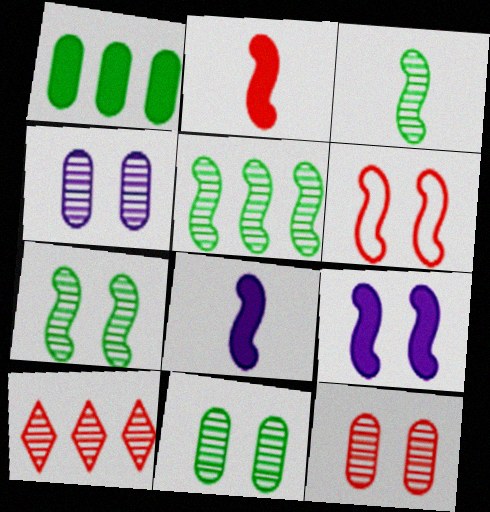[[3, 4, 10], 
[3, 5, 7], 
[4, 11, 12], 
[5, 6, 8], 
[6, 7, 9]]